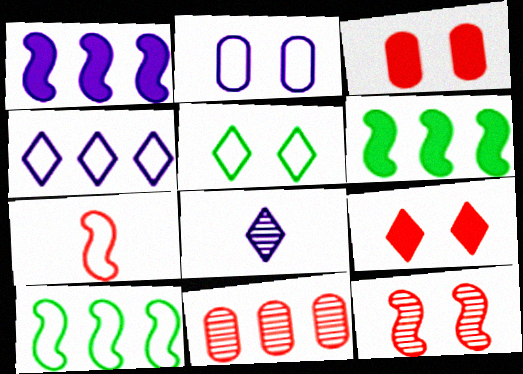[[1, 2, 8], 
[3, 8, 10], 
[4, 6, 11], 
[7, 9, 11]]